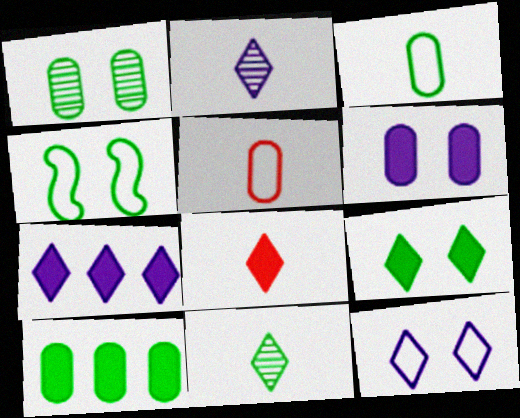[[1, 3, 10], 
[1, 4, 9], 
[2, 7, 12], 
[4, 10, 11], 
[7, 8, 9]]